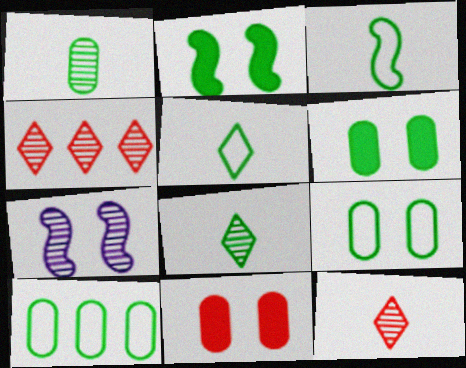[[1, 4, 7], 
[1, 6, 10], 
[2, 8, 10]]